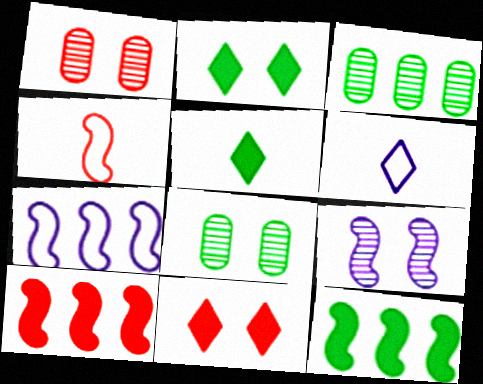[[1, 5, 7], 
[1, 6, 12], 
[4, 9, 12], 
[6, 8, 10]]